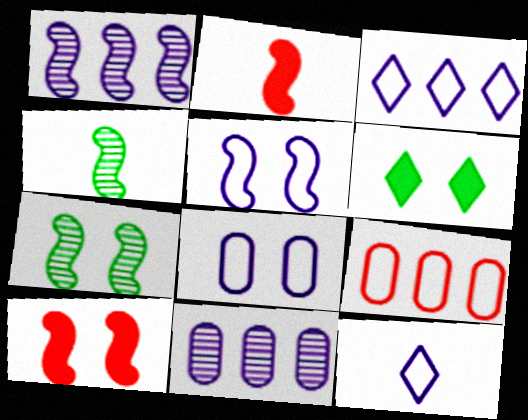[[5, 7, 10]]